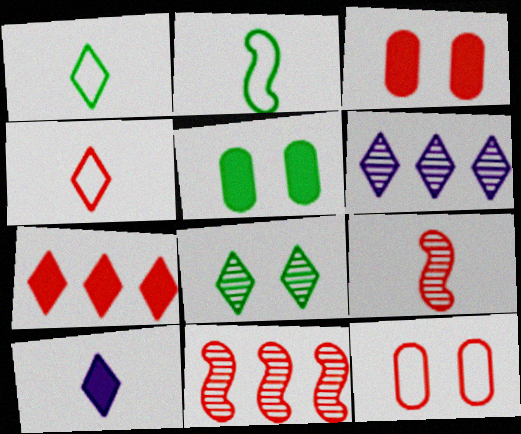[[2, 3, 6], 
[3, 4, 11], 
[7, 9, 12]]